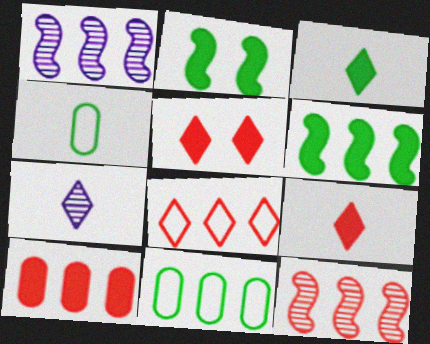[[1, 4, 5], 
[8, 10, 12]]